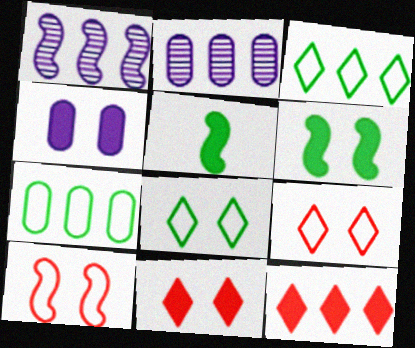[[1, 5, 10], 
[1, 7, 12], 
[2, 5, 9], 
[4, 5, 12], 
[4, 6, 11]]